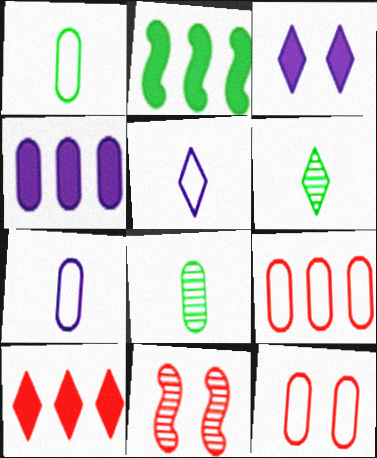[[2, 4, 10], 
[4, 8, 12]]